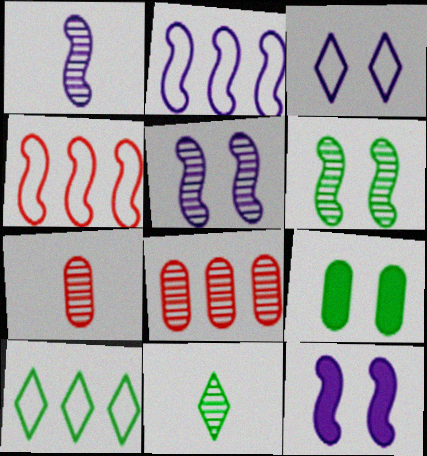[[1, 2, 12], 
[1, 7, 11], 
[5, 8, 11], 
[7, 10, 12]]